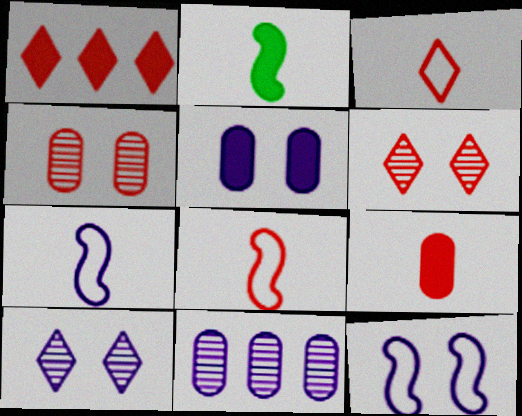[[1, 2, 5], 
[1, 3, 6], 
[1, 4, 8], 
[5, 10, 12]]